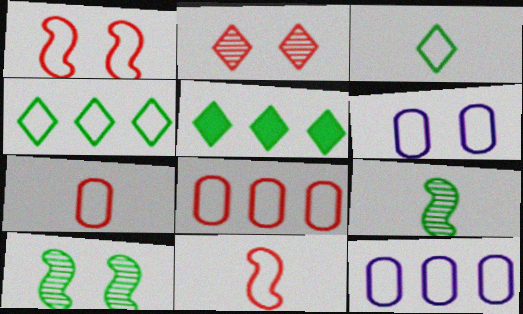[[1, 3, 12], 
[4, 6, 11]]